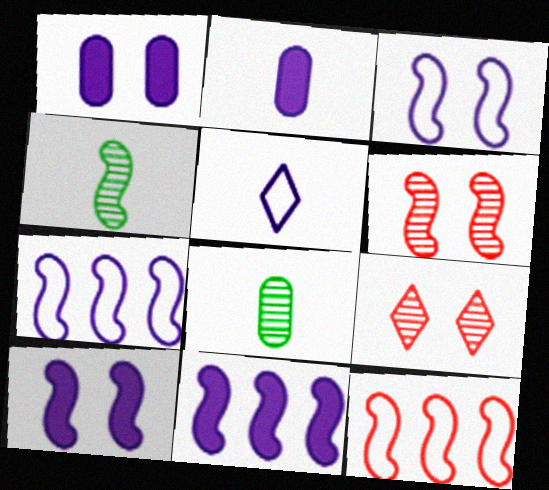[[4, 10, 12]]